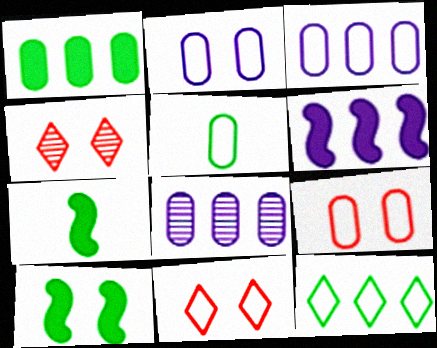[[2, 4, 10], 
[3, 4, 7], 
[3, 5, 9], 
[4, 5, 6], 
[7, 8, 11]]